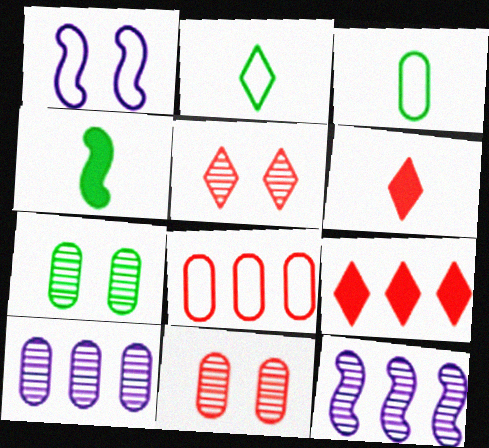[[1, 2, 8]]